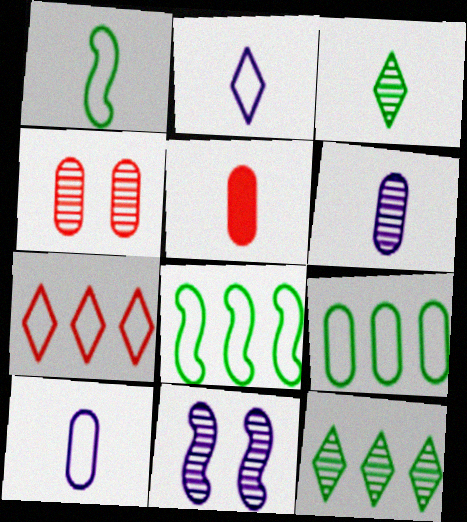[]